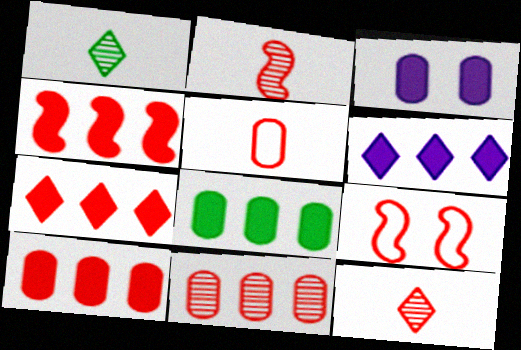[[2, 4, 9], 
[4, 6, 8], 
[4, 7, 10], 
[9, 10, 12]]